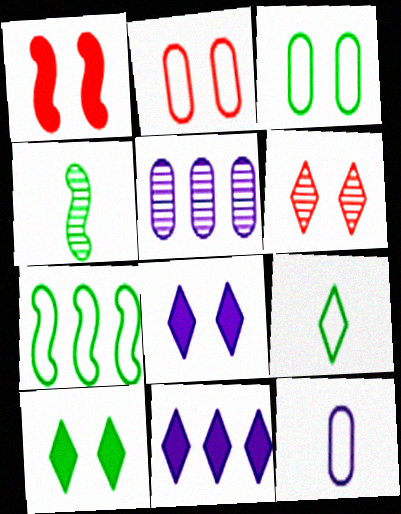[[1, 2, 6], 
[1, 5, 9], 
[2, 4, 11], 
[3, 7, 9], 
[4, 5, 6], 
[6, 9, 11]]